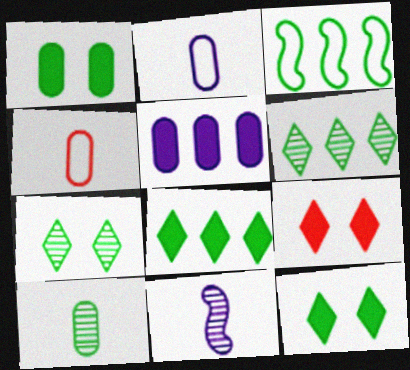[[3, 10, 12]]